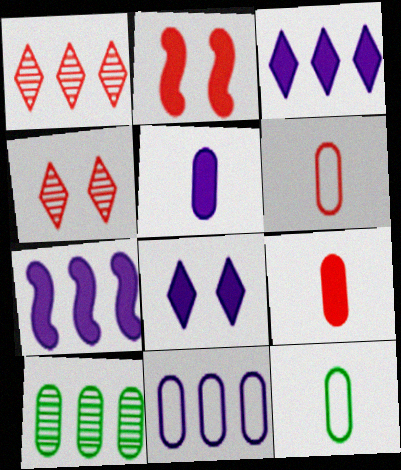[[1, 2, 6], 
[4, 7, 12], 
[5, 7, 8]]